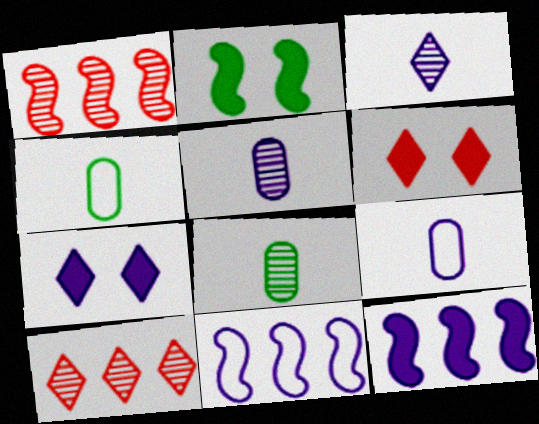[[1, 4, 7], 
[2, 9, 10], 
[5, 7, 11], 
[6, 8, 11]]